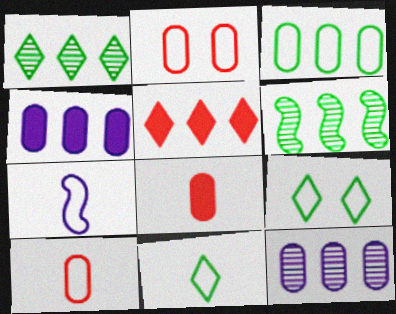[[7, 10, 11]]